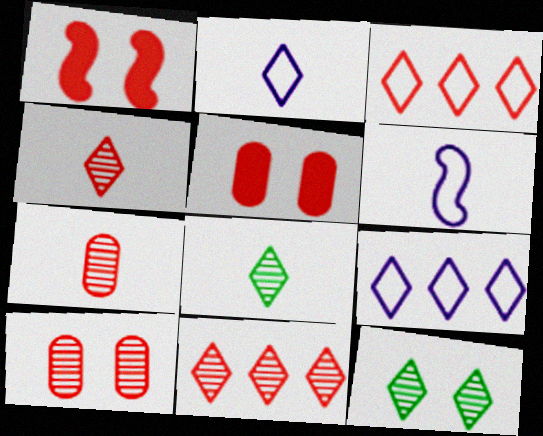[[1, 3, 7]]